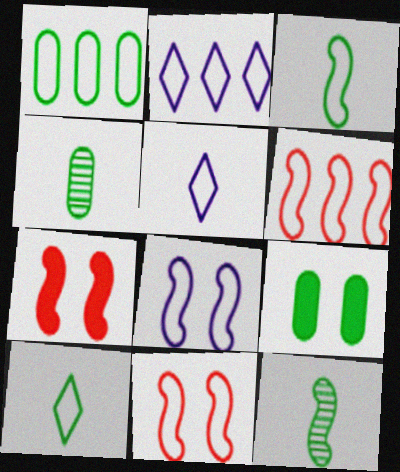[[1, 2, 6], 
[1, 4, 9], 
[1, 5, 11], 
[2, 4, 7], 
[3, 6, 8]]